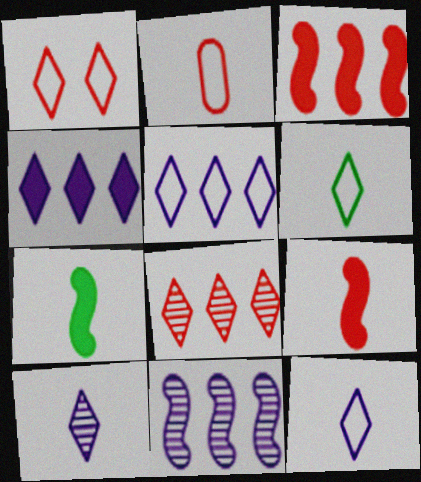[[1, 5, 6], 
[2, 7, 10]]